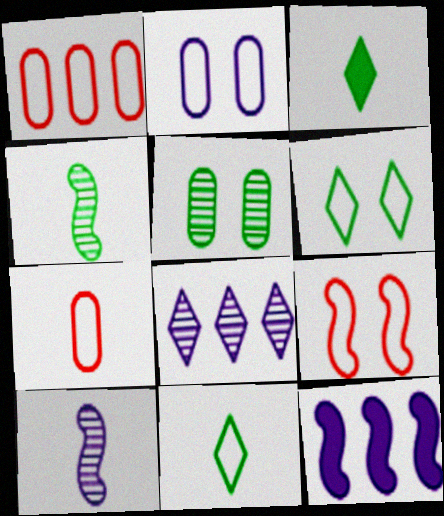[[2, 6, 9], 
[3, 7, 10], 
[4, 9, 12]]